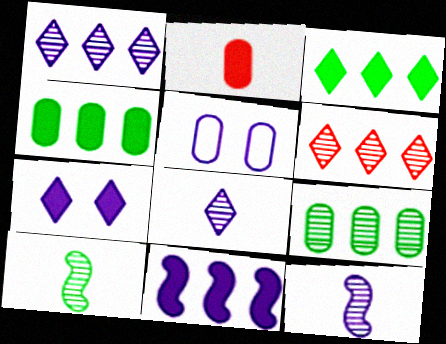[[2, 5, 9], 
[5, 8, 11]]